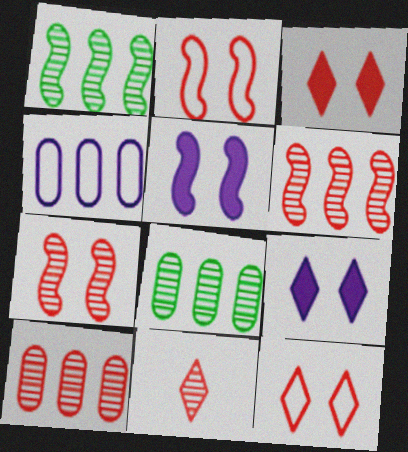[[7, 10, 11]]